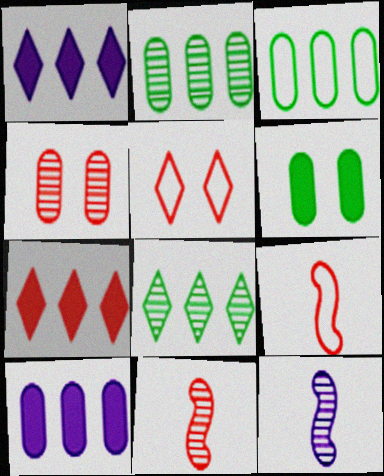[[4, 7, 9], 
[4, 8, 12]]